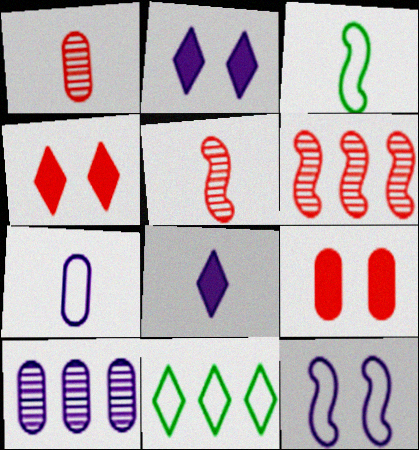[[1, 3, 8], 
[3, 4, 10], 
[8, 10, 12]]